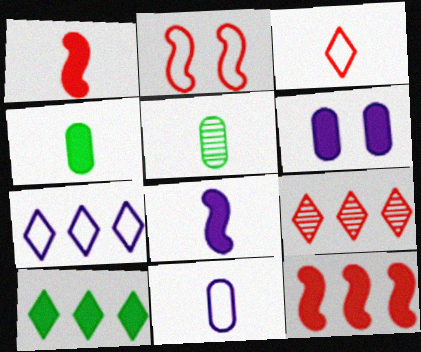[[1, 6, 10], 
[3, 5, 8], 
[7, 9, 10]]